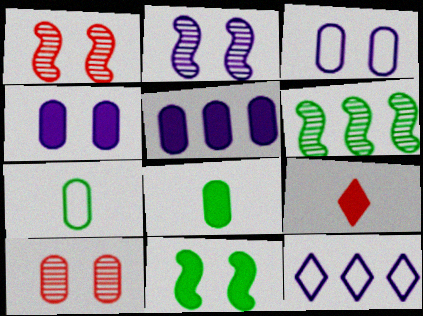[[1, 8, 12], 
[3, 6, 9], 
[5, 7, 10], 
[5, 9, 11]]